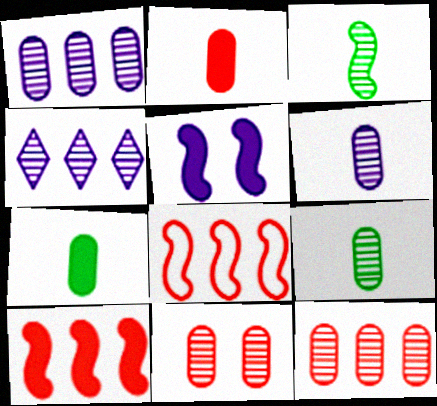[[1, 9, 11], 
[3, 4, 11], 
[3, 5, 8]]